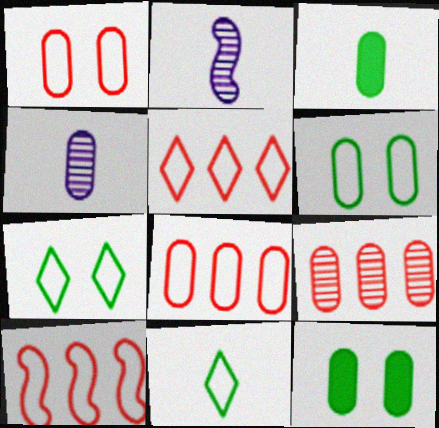[[2, 5, 12], 
[4, 8, 12], 
[5, 8, 10]]